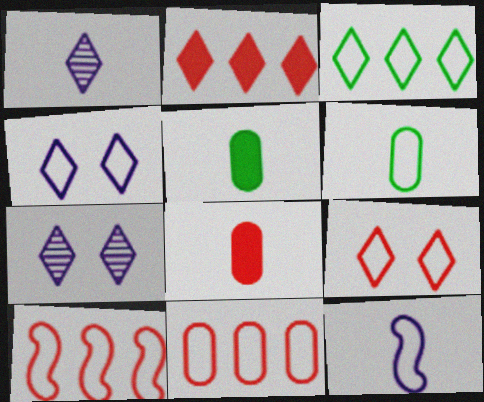[[4, 6, 10], 
[5, 7, 10]]